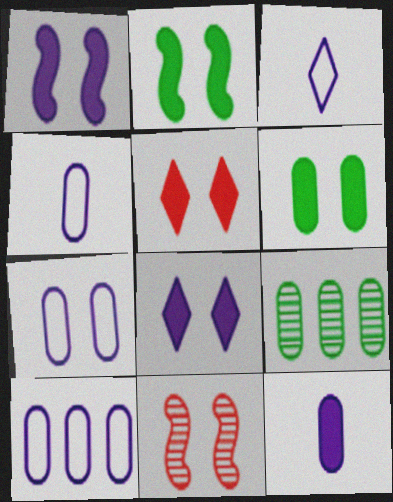[[1, 5, 6], 
[4, 7, 10]]